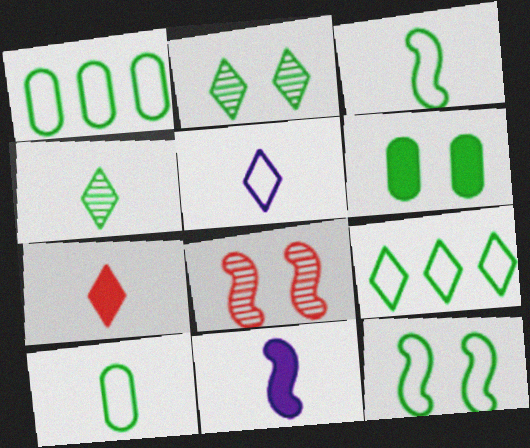[[2, 6, 12], 
[4, 5, 7], 
[9, 10, 12]]